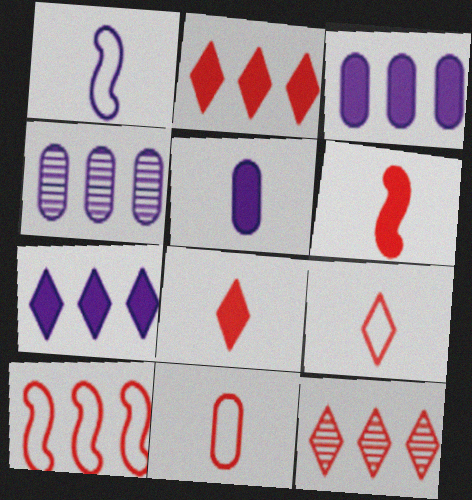[]